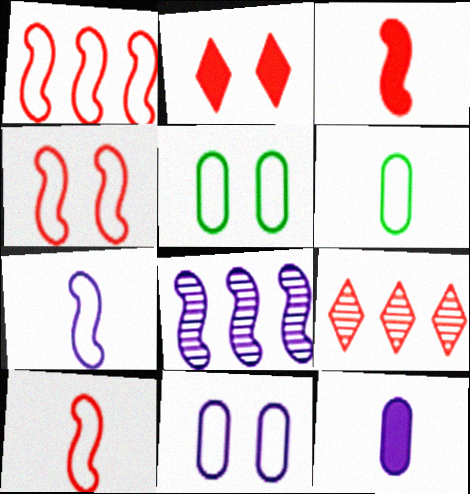[[1, 4, 10], 
[2, 6, 8]]